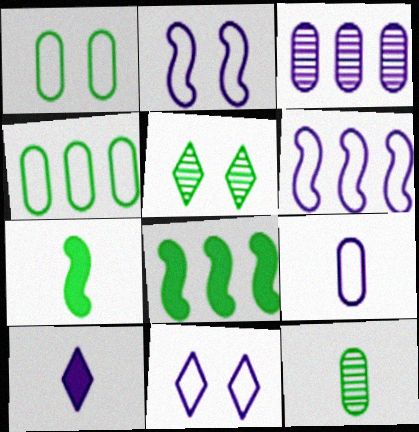[[2, 3, 10], 
[4, 5, 7], 
[6, 9, 11]]